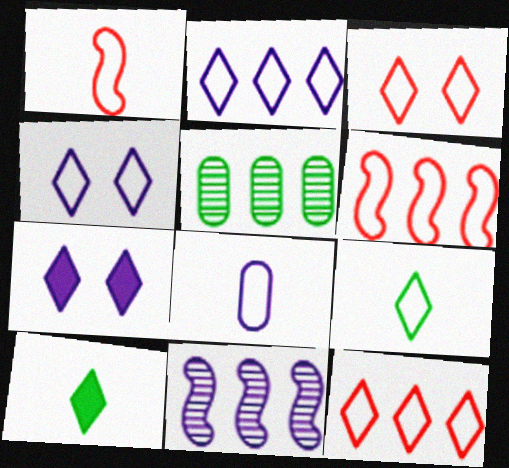[[1, 5, 7], 
[1, 8, 9], 
[2, 3, 9], 
[4, 9, 12], 
[7, 8, 11]]